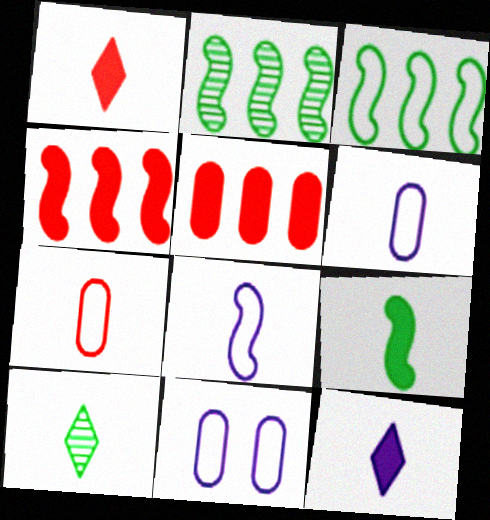[[1, 2, 11], 
[4, 10, 11]]